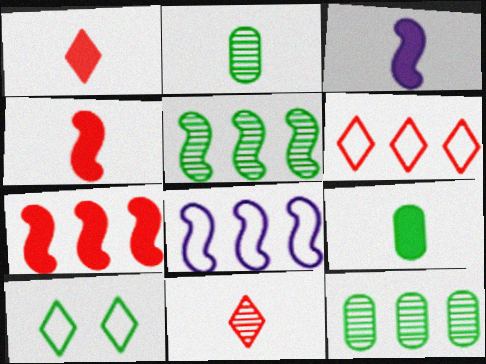[[1, 3, 9], 
[5, 7, 8], 
[5, 9, 10]]